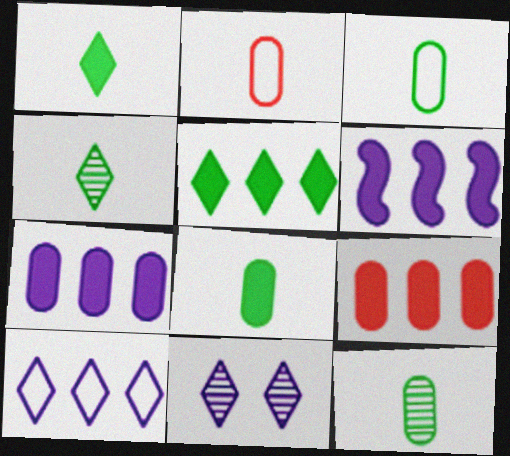[[3, 8, 12], 
[5, 6, 9]]